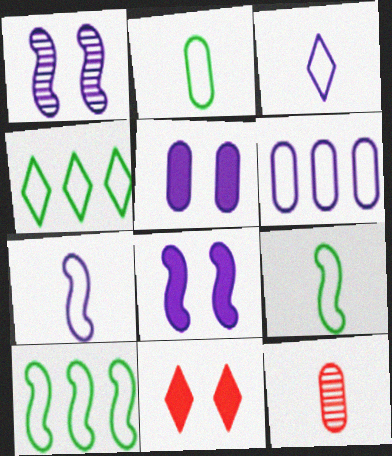[[4, 8, 12]]